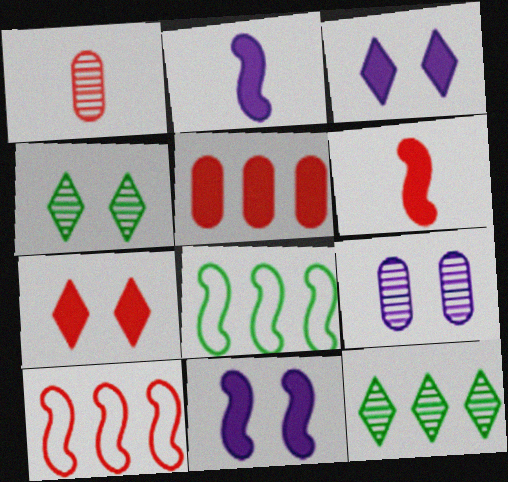[[1, 3, 8], 
[1, 7, 10], 
[5, 6, 7]]